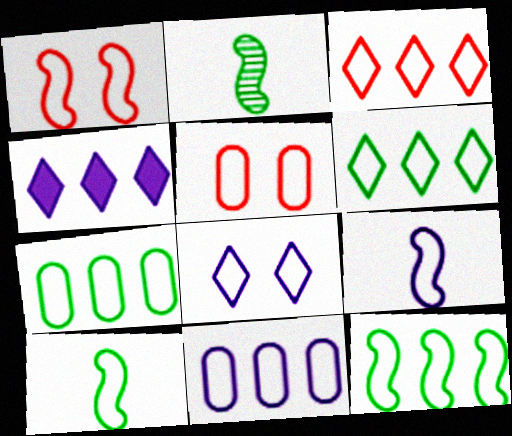[[1, 9, 12], 
[2, 4, 5], 
[3, 11, 12], 
[5, 6, 9], 
[6, 7, 12], 
[8, 9, 11]]